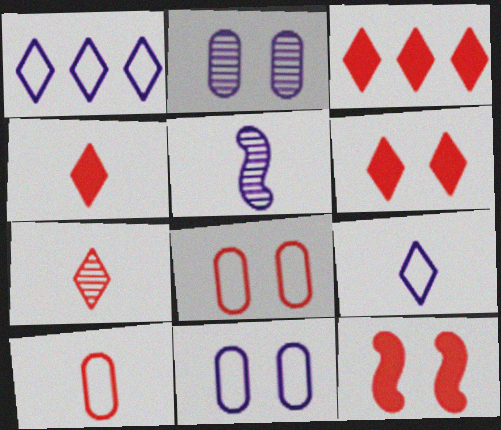[[3, 4, 6]]